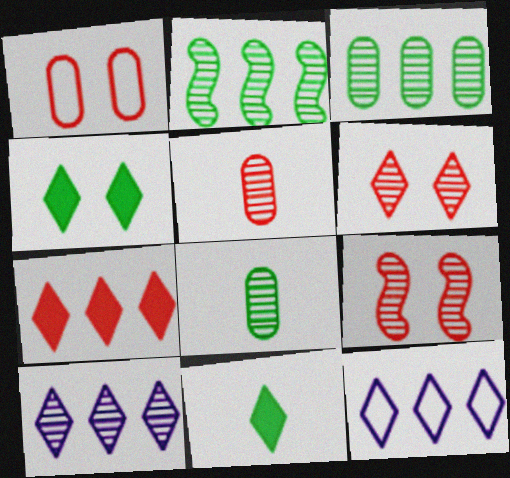[[6, 11, 12], 
[8, 9, 10]]